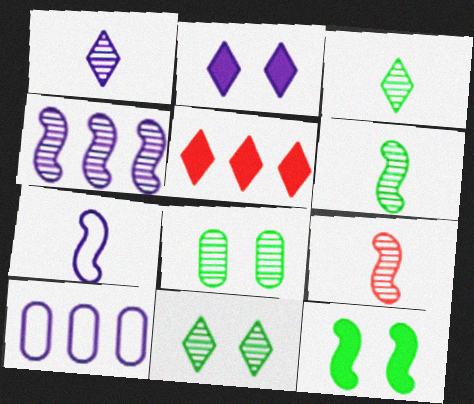[[5, 7, 8]]